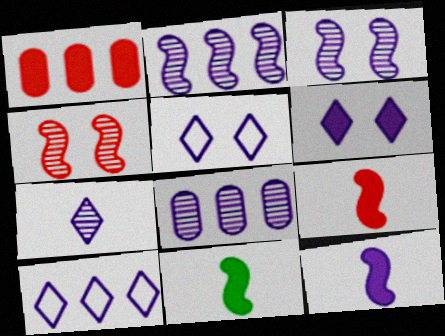[[1, 6, 11], 
[3, 7, 8], 
[5, 8, 12], 
[6, 7, 10], 
[9, 11, 12]]